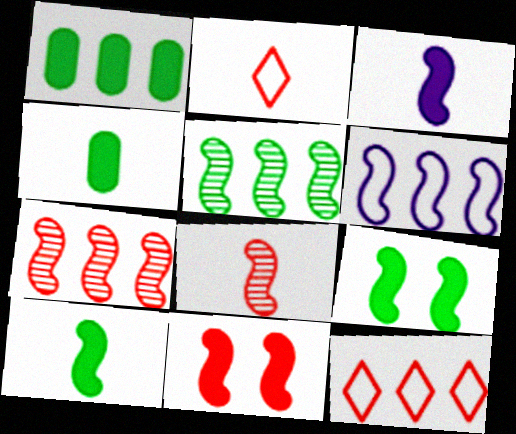[[6, 8, 9]]